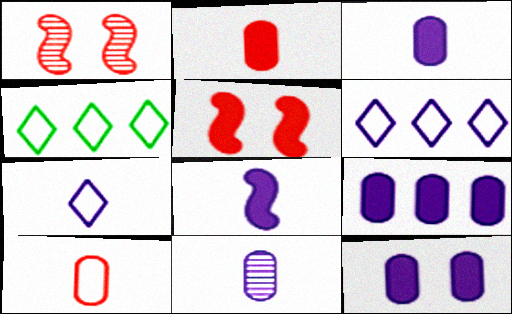[[1, 3, 4], 
[3, 9, 12], 
[4, 5, 11], 
[7, 8, 11]]